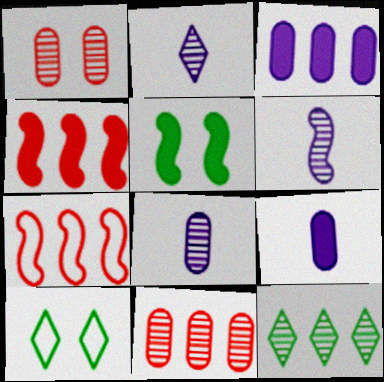[[1, 6, 12], 
[2, 6, 8], 
[3, 7, 12], 
[4, 8, 10], 
[5, 6, 7]]